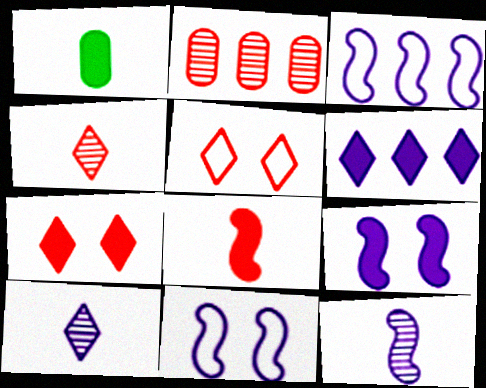[[2, 5, 8], 
[3, 9, 12]]